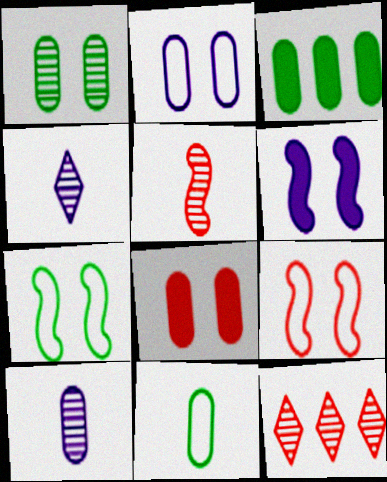[[1, 2, 8], 
[1, 3, 11], 
[3, 4, 9], 
[6, 11, 12]]